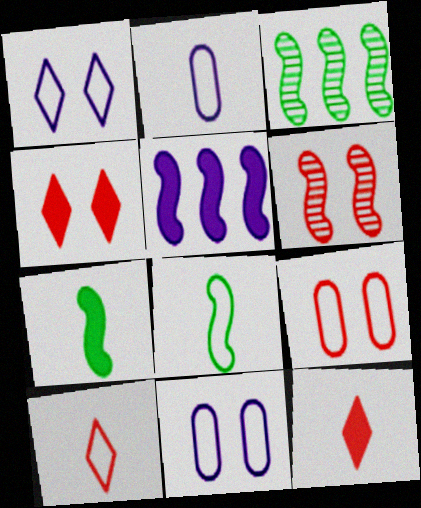[[2, 3, 4], 
[2, 8, 10], 
[3, 11, 12], 
[4, 6, 9], 
[5, 6, 8]]